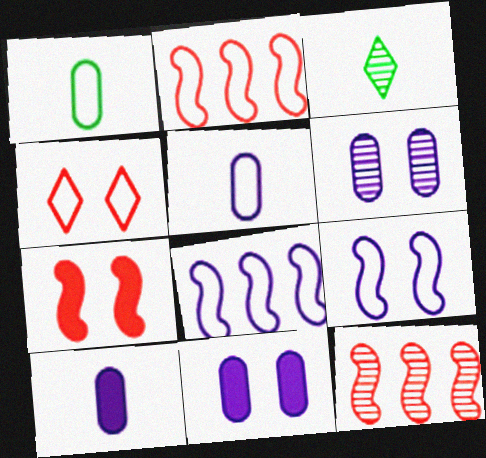[[1, 4, 8], 
[2, 3, 11], 
[3, 6, 12]]